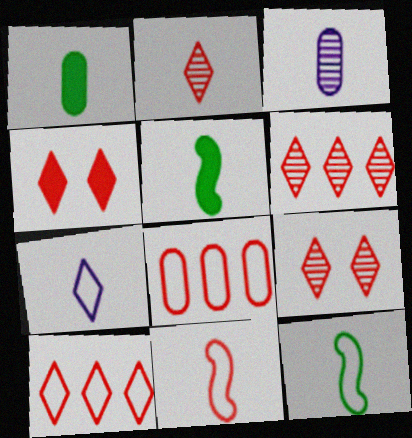[[2, 4, 10], 
[2, 6, 9]]